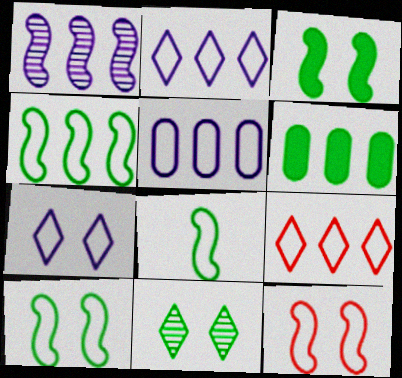[[1, 6, 9], 
[4, 5, 9], 
[4, 8, 10], 
[6, 8, 11]]